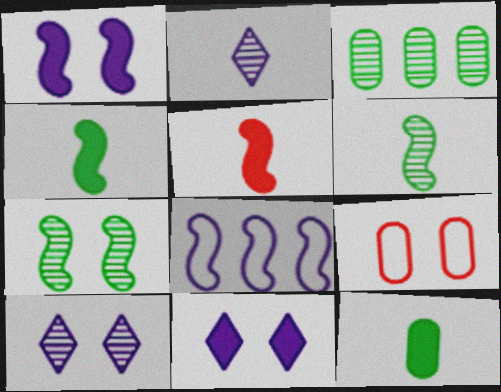[[5, 7, 8], 
[7, 9, 11]]